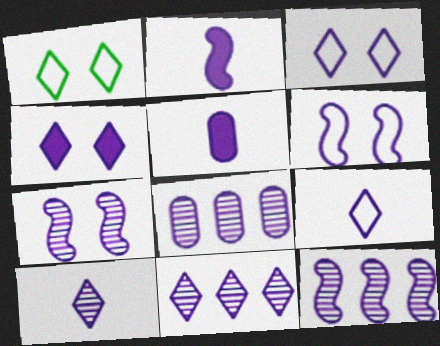[[2, 3, 8], 
[2, 6, 12], 
[3, 5, 12], 
[4, 9, 11], 
[5, 6, 11], 
[7, 8, 10], 
[8, 11, 12]]